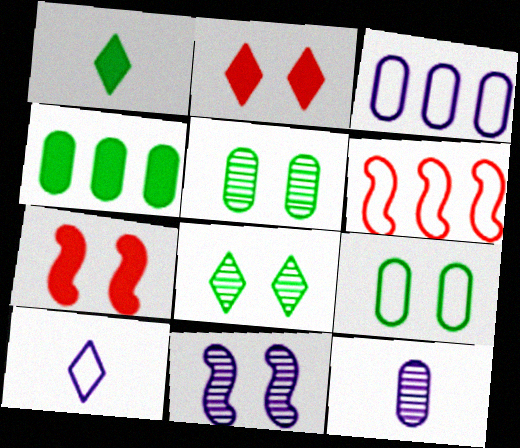[[2, 9, 11], 
[6, 9, 10]]